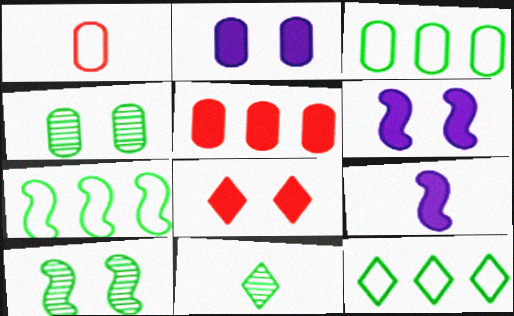[[1, 9, 11], 
[3, 7, 12]]